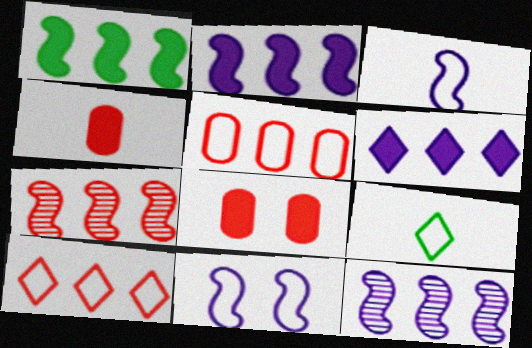[[5, 9, 11], 
[8, 9, 12]]